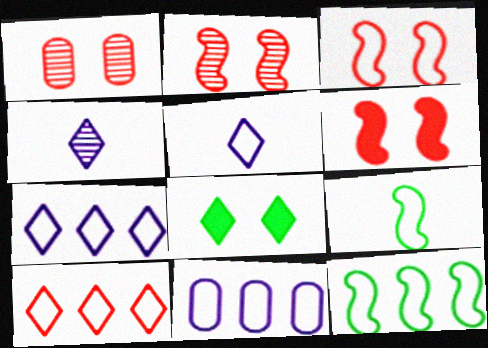[[2, 3, 6], 
[4, 8, 10], 
[10, 11, 12]]